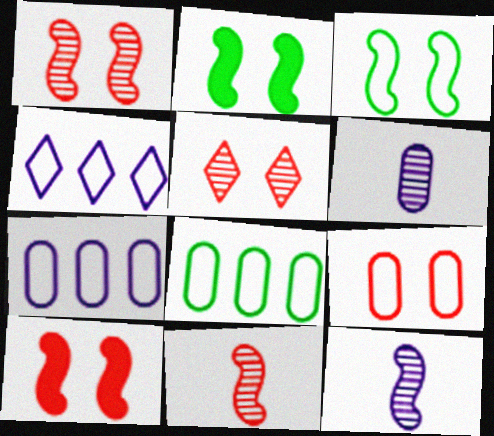[[5, 9, 10]]